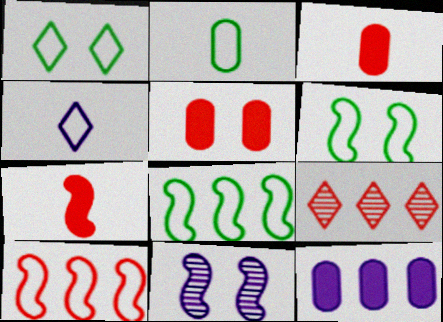[[1, 2, 8], 
[1, 5, 11], 
[4, 11, 12], 
[7, 8, 11], 
[8, 9, 12]]